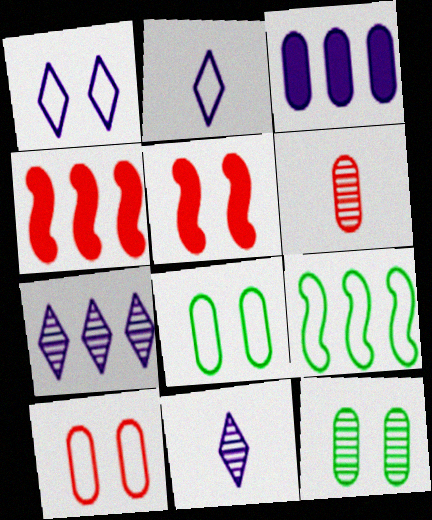[[1, 5, 12], 
[2, 4, 12], 
[2, 9, 10], 
[3, 6, 8], 
[4, 8, 11]]